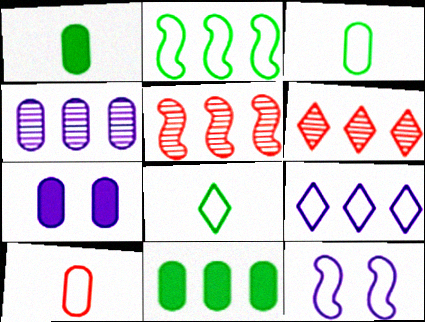[[1, 6, 12], 
[5, 7, 8], 
[5, 9, 11]]